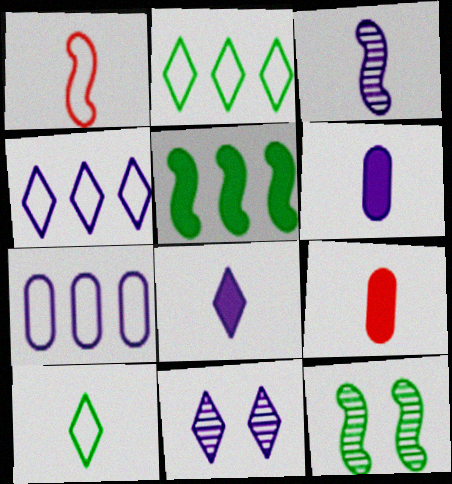[[3, 9, 10], 
[4, 8, 11], 
[4, 9, 12]]